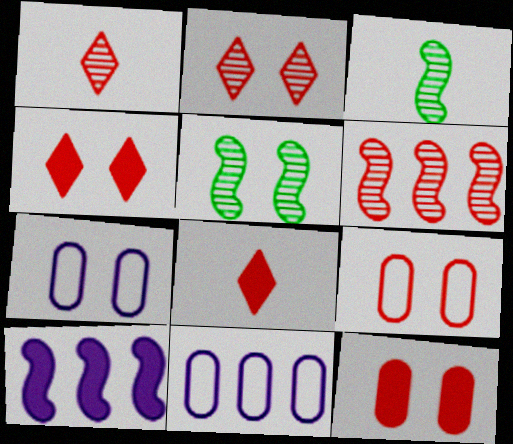[[3, 4, 11], 
[4, 5, 7], 
[5, 8, 11], 
[6, 8, 9]]